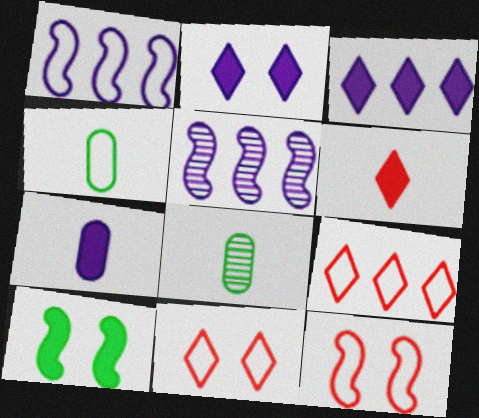[[1, 4, 11], 
[3, 8, 12]]